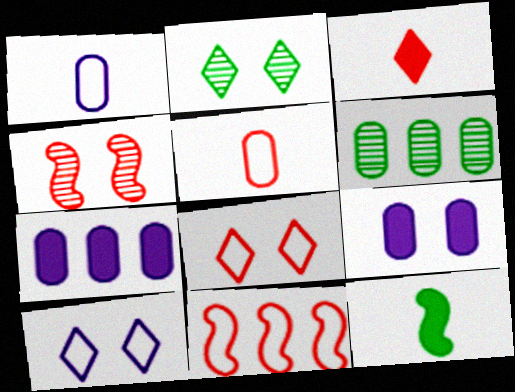[[5, 6, 9], 
[5, 8, 11]]